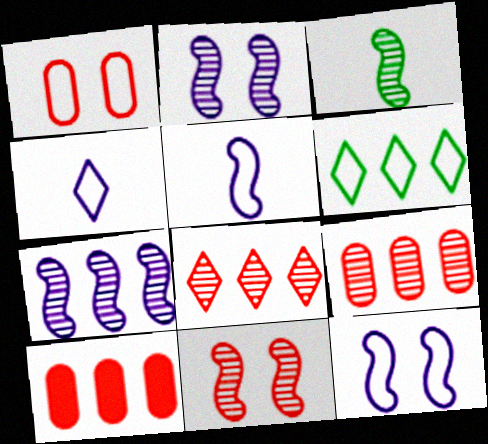[[1, 5, 6], 
[3, 7, 11], 
[6, 7, 10]]